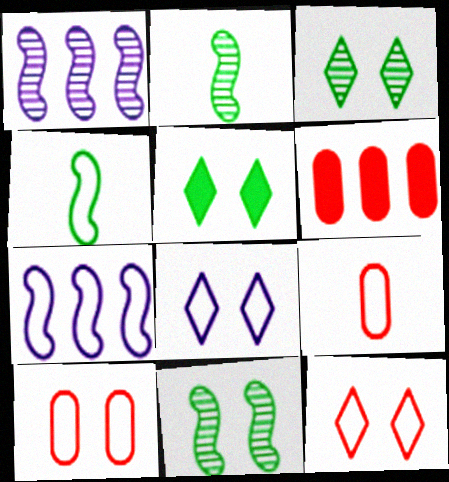[[1, 5, 9], 
[2, 6, 8]]